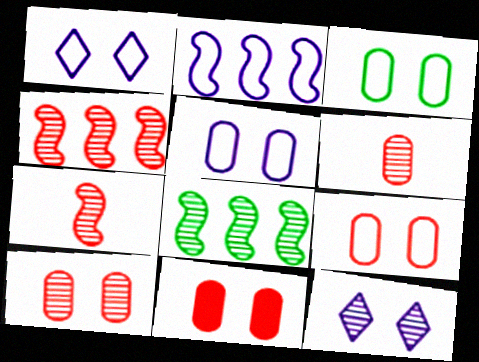[[3, 5, 9], 
[6, 8, 12], 
[9, 10, 11]]